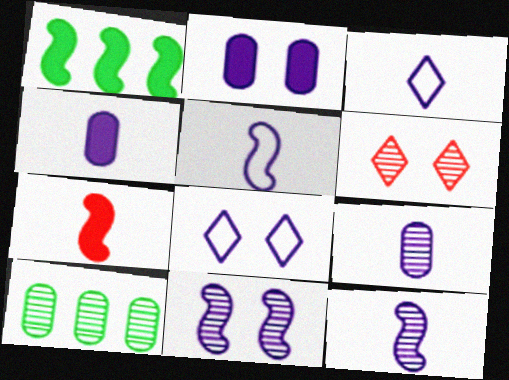[[2, 8, 11], 
[3, 4, 12], 
[6, 10, 12], 
[7, 8, 10]]